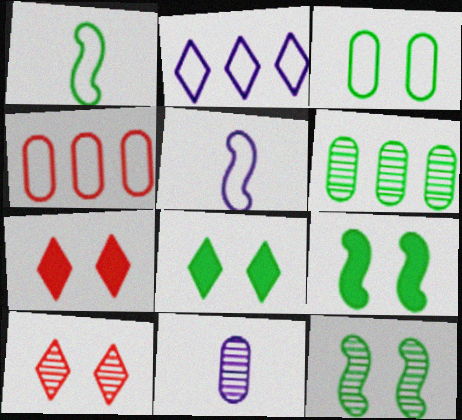[[1, 6, 8], 
[3, 8, 12], 
[5, 6, 7]]